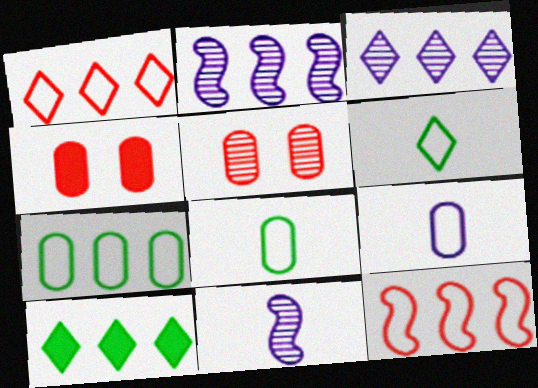[[1, 3, 10], 
[2, 4, 6]]